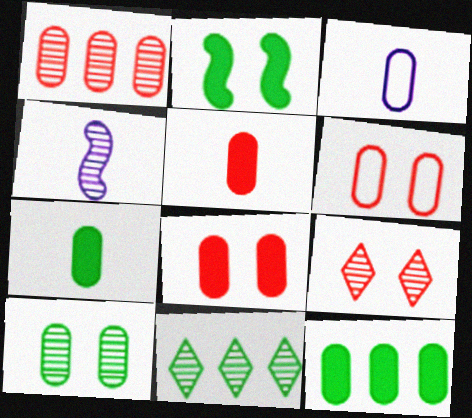[[1, 5, 6]]